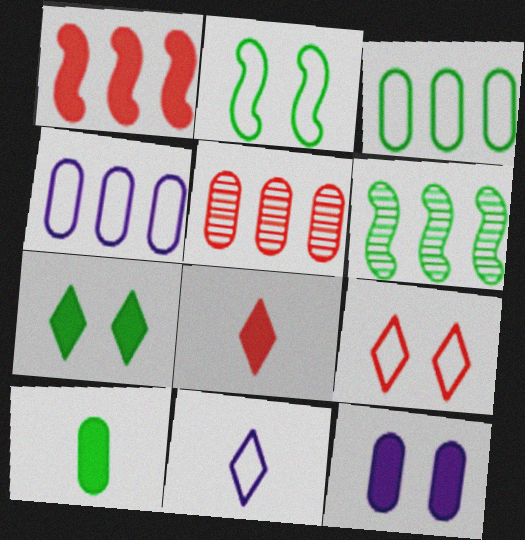[]